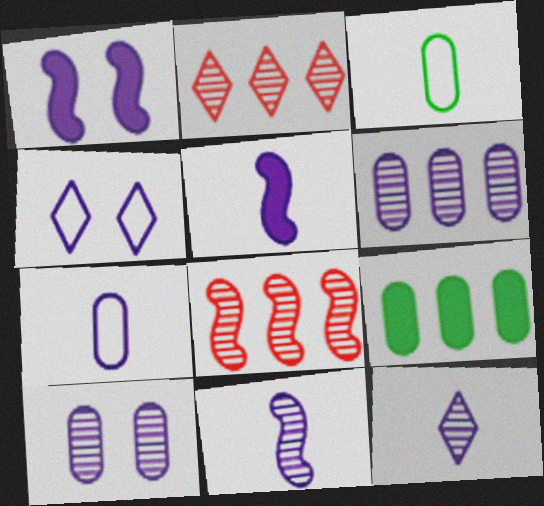[[1, 2, 3], 
[1, 4, 10], 
[4, 5, 6], 
[5, 7, 12]]